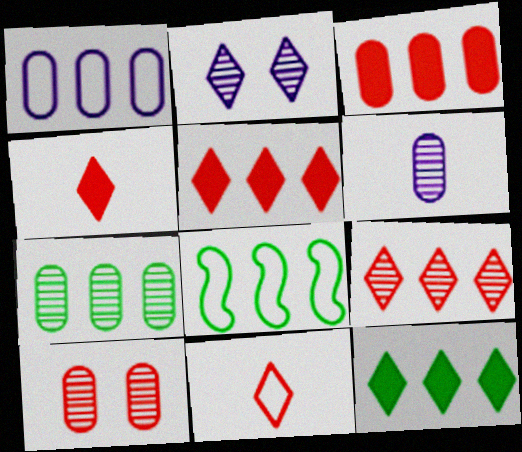[[1, 3, 7], 
[2, 11, 12], 
[6, 7, 10], 
[7, 8, 12]]